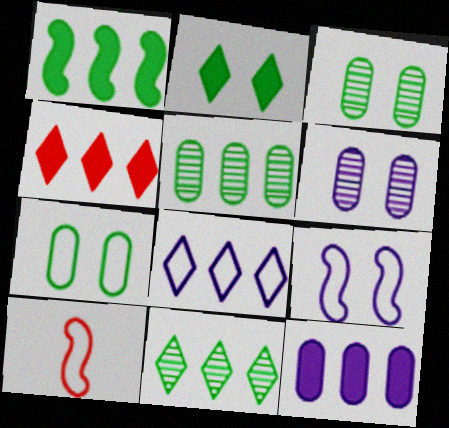[[1, 4, 12], 
[4, 8, 11], 
[7, 8, 10]]